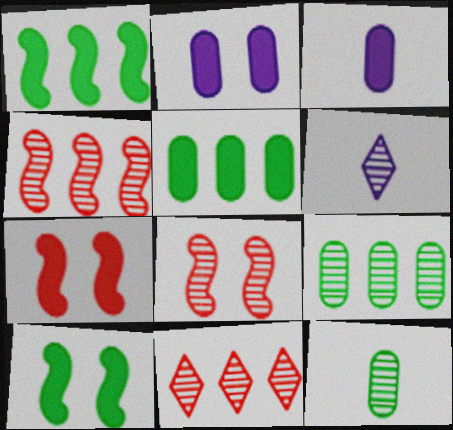[[6, 8, 9]]